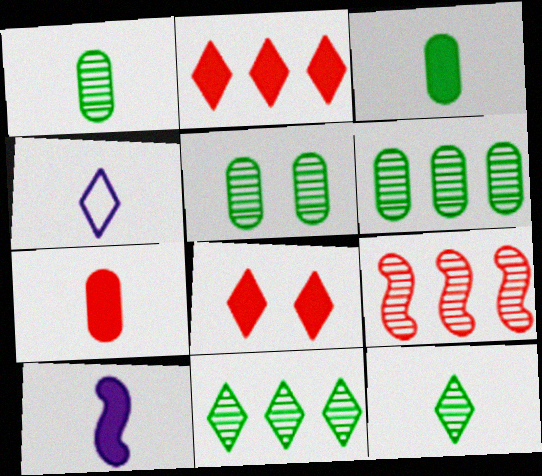[[1, 5, 6], 
[4, 8, 11]]